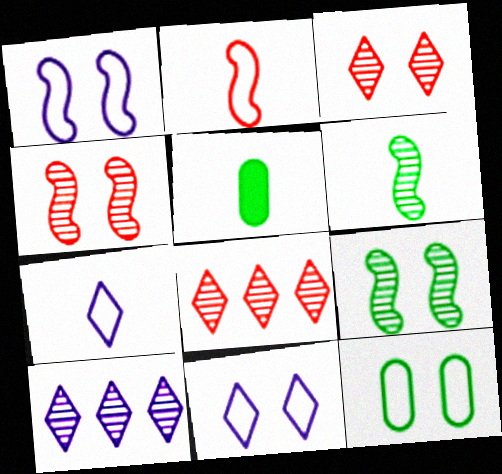[[1, 5, 8]]